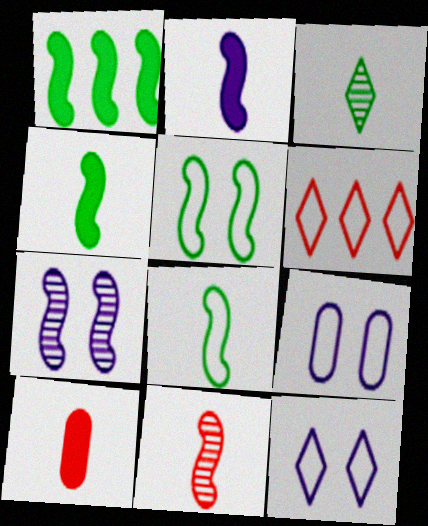[[2, 8, 11], 
[6, 8, 9]]